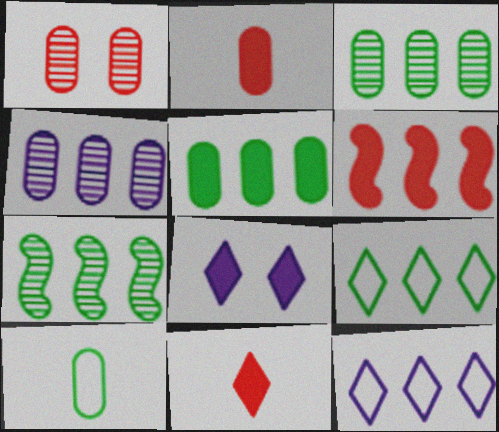[[3, 6, 12], 
[4, 6, 9], 
[5, 7, 9]]